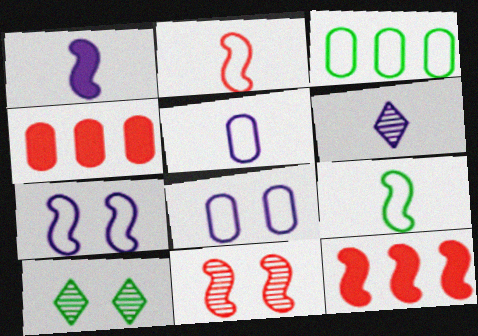[[1, 5, 6], 
[2, 11, 12], 
[5, 10, 12]]